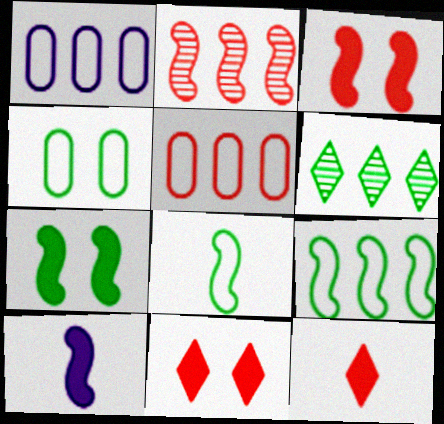[]